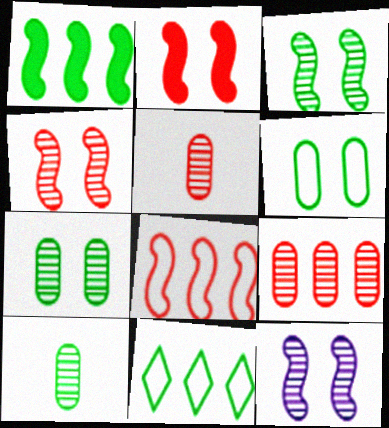[[3, 4, 12]]